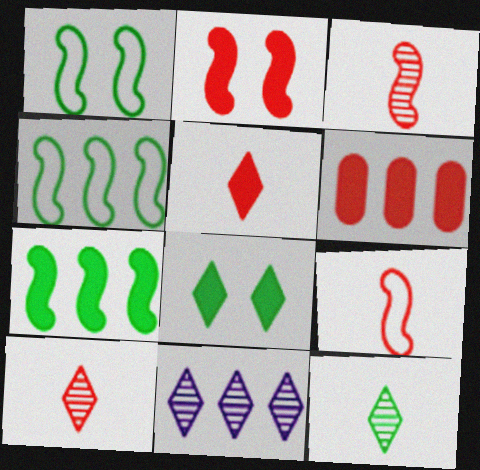[[2, 5, 6], 
[4, 6, 11]]